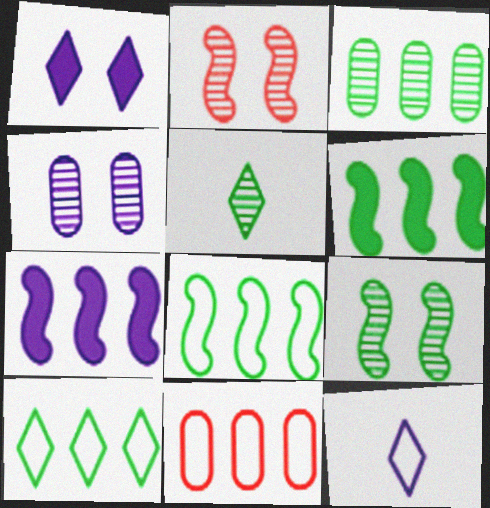[[3, 5, 9], 
[3, 6, 10], 
[4, 7, 12]]